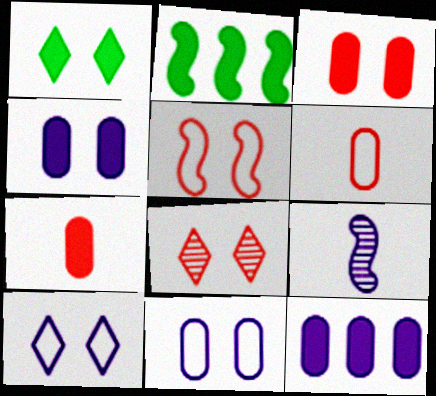[[1, 8, 10], 
[2, 5, 9], 
[3, 5, 8], 
[9, 10, 12]]